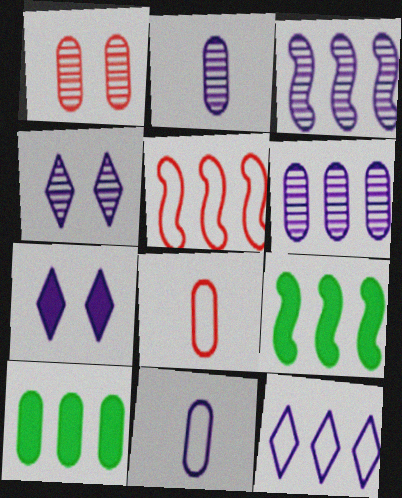[[1, 10, 11], 
[2, 3, 4], 
[3, 5, 9], 
[3, 7, 11], 
[4, 8, 9]]